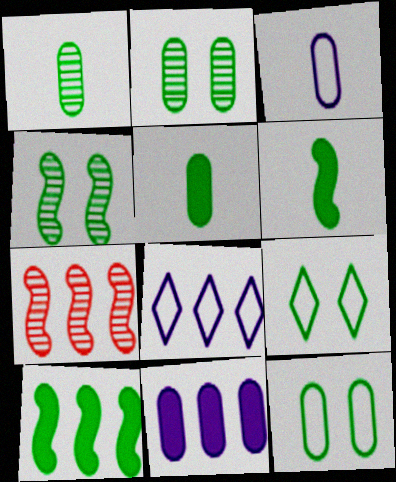[[1, 9, 10]]